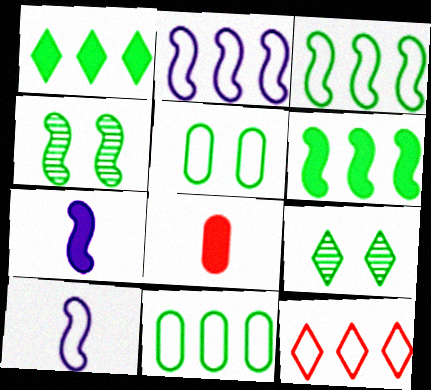[[2, 8, 9], 
[2, 11, 12], 
[5, 10, 12]]